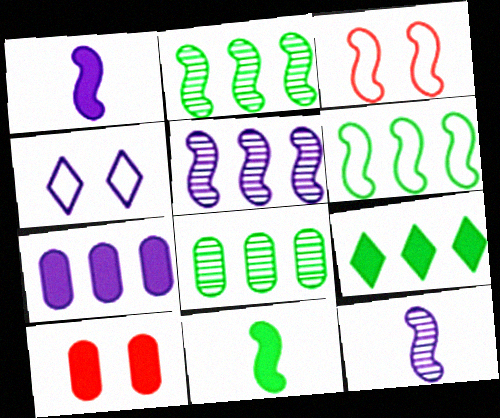[[1, 2, 3], 
[1, 9, 10], 
[3, 5, 11], 
[4, 7, 12], 
[6, 8, 9]]